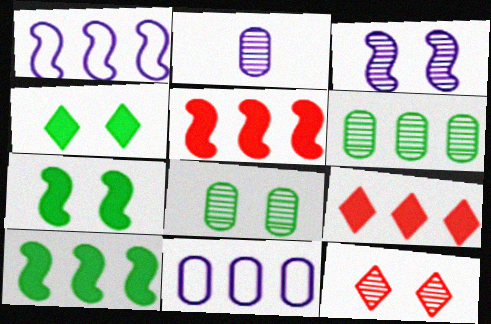[[1, 6, 9], 
[3, 8, 12]]